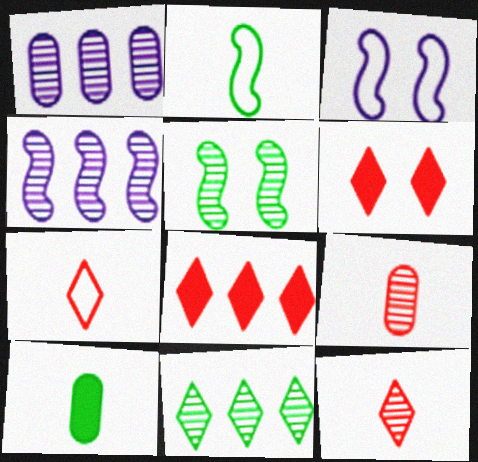[[1, 2, 6], 
[1, 5, 12]]